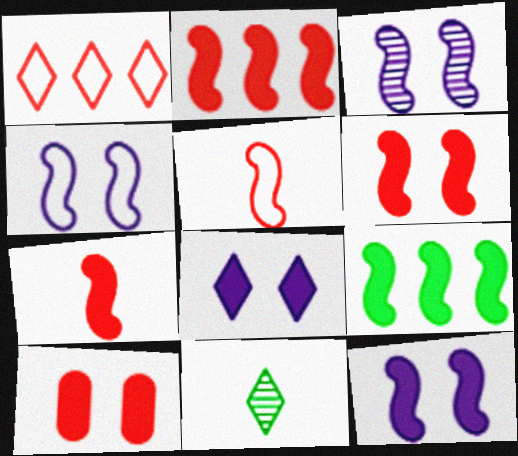[[1, 8, 11], 
[2, 6, 7], 
[3, 4, 12], 
[3, 5, 9], 
[7, 9, 12]]